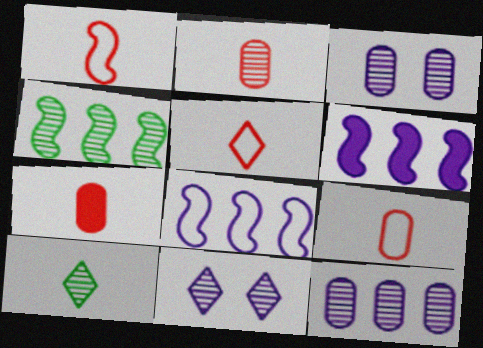[[1, 5, 9], 
[2, 4, 11], 
[2, 7, 9]]